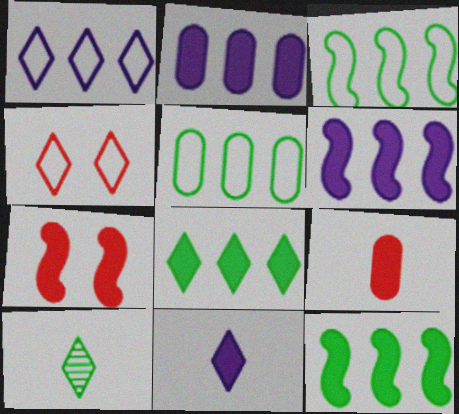[]